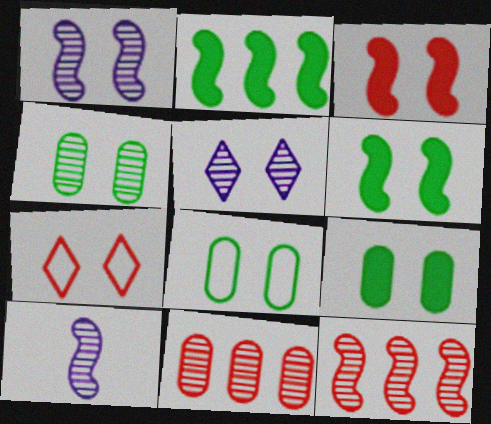[[1, 7, 9], 
[3, 5, 8], 
[4, 8, 9]]